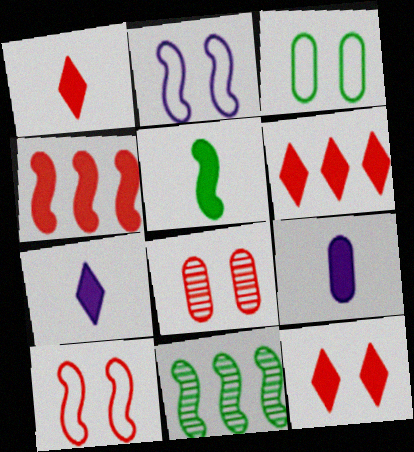[[1, 5, 9], 
[1, 6, 12], 
[8, 10, 12]]